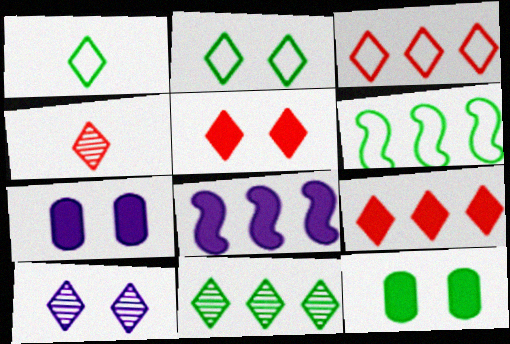[[1, 9, 10], 
[2, 5, 10], 
[3, 4, 5], 
[4, 6, 7], 
[4, 10, 11]]